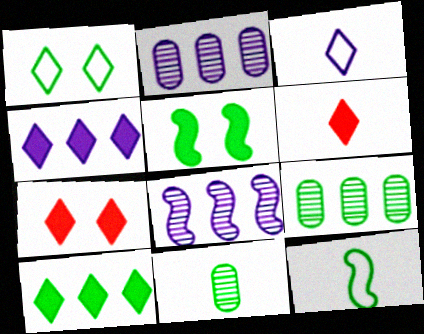[[2, 7, 12]]